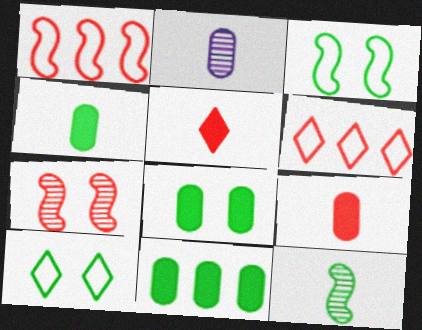[[4, 8, 11], 
[6, 7, 9], 
[10, 11, 12]]